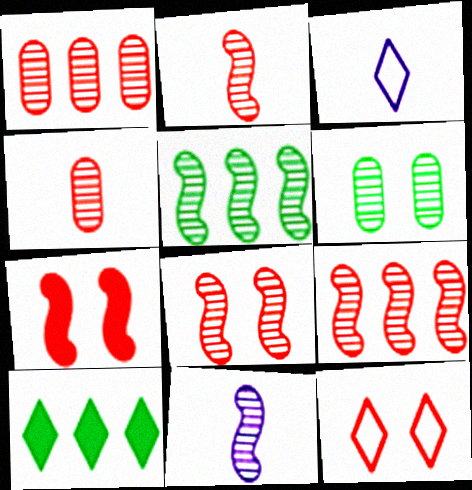[[2, 8, 9], 
[5, 8, 11]]